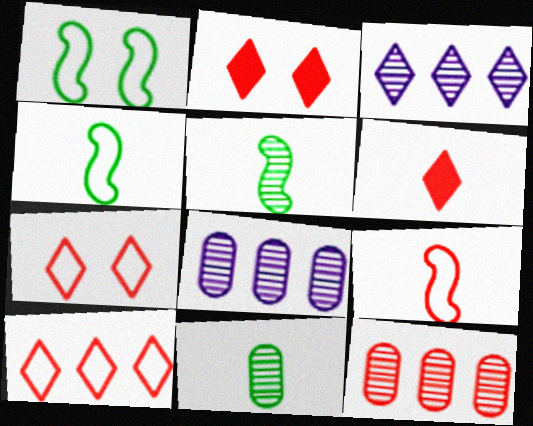[[1, 6, 8], 
[2, 4, 8], 
[2, 9, 12]]